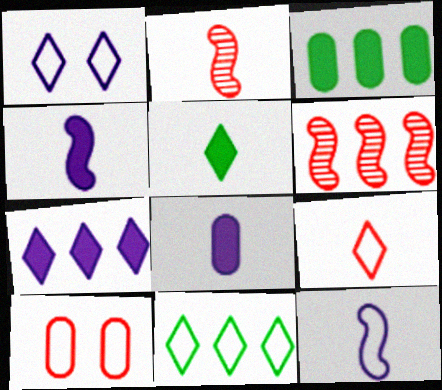[[1, 2, 3], 
[1, 9, 11], 
[10, 11, 12]]